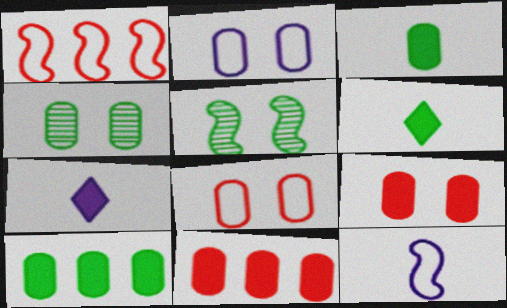[[1, 4, 7], 
[2, 4, 9]]